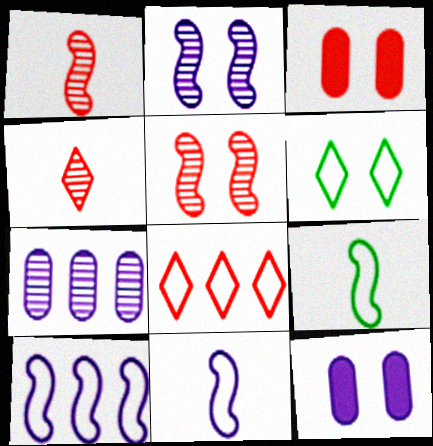[[1, 3, 8], 
[2, 3, 6], 
[5, 6, 12]]